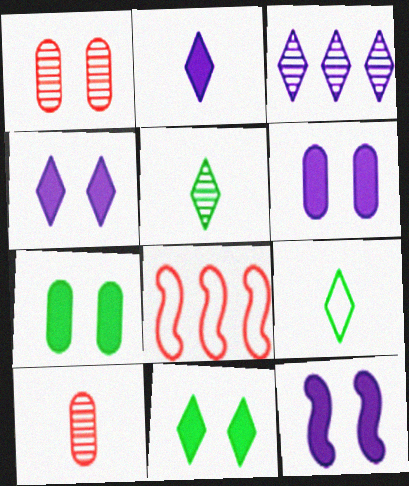[[4, 6, 12], 
[5, 6, 8]]